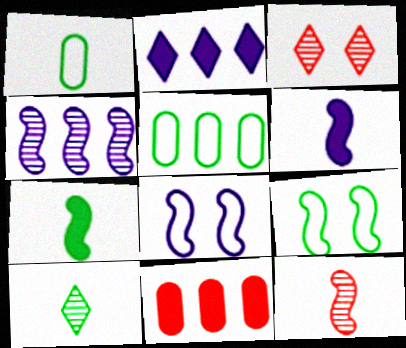[[1, 7, 10], 
[3, 5, 6], 
[4, 6, 8], 
[8, 10, 11]]